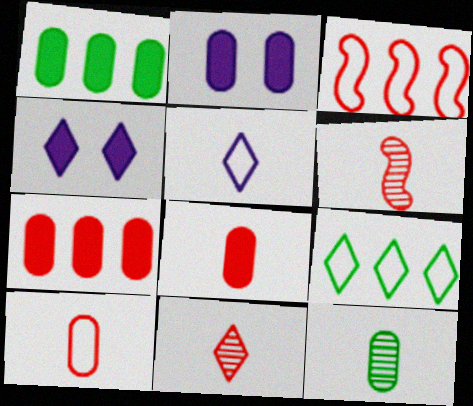[[1, 2, 8], 
[2, 6, 9], 
[3, 4, 12], 
[4, 9, 11]]